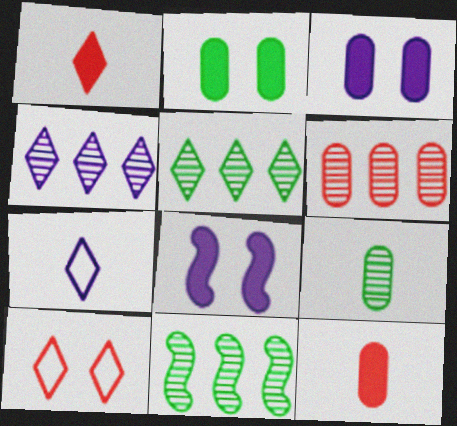[[4, 6, 11]]